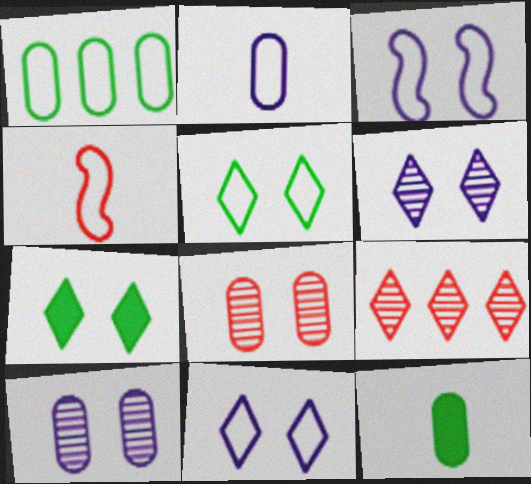[[1, 4, 11], 
[3, 7, 8], 
[3, 9, 12]]